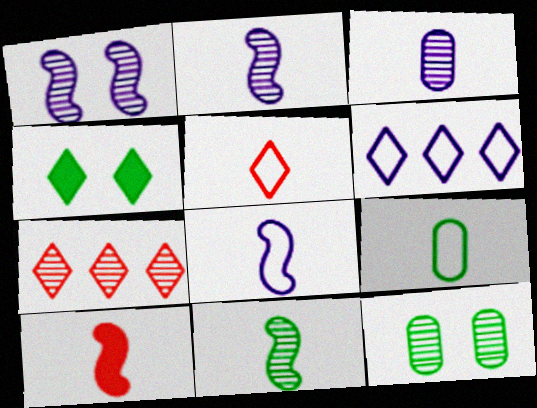[[2, 7, 12], 
[5, 8, 9], 
[6, 10, 12], 
[8, 10, 11]]